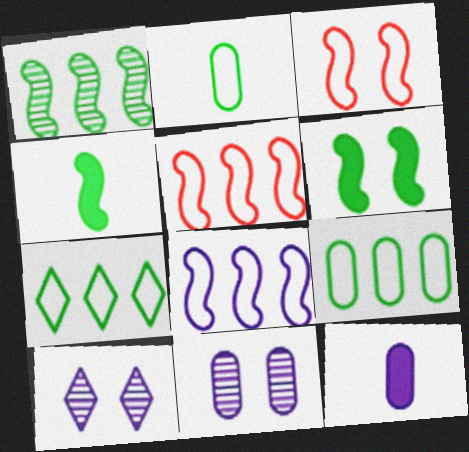[[8, 10, 12]]